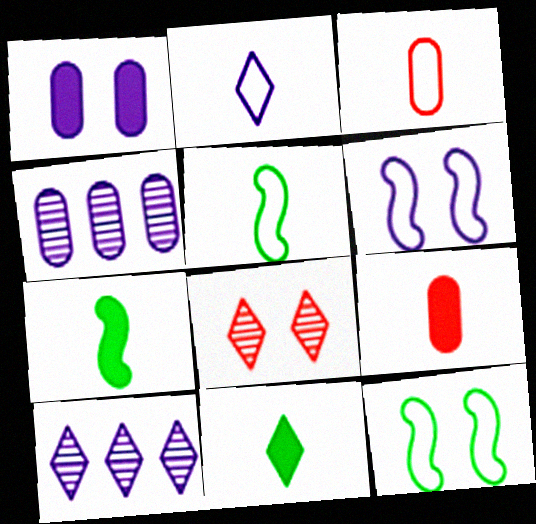[[1, 8, 12], 
[2, 3, 5], 
[9, 10, 12]]